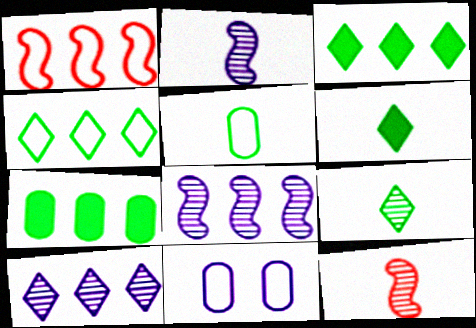[[1, 7, 10], 
[3, 11, 12]]